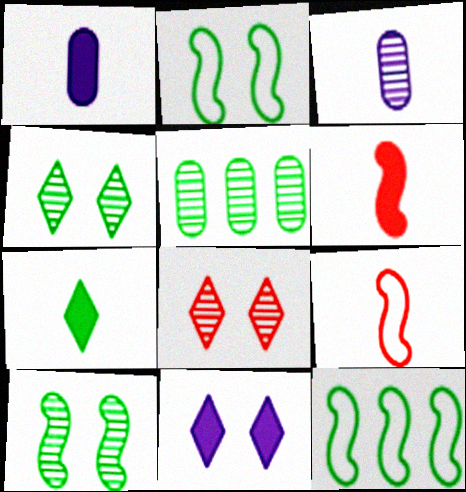[[1, 6, 7], 
[1, 8, 12], 
[2, 5, 7], 
[3, 7, 9], 
[5, 9, 11]]